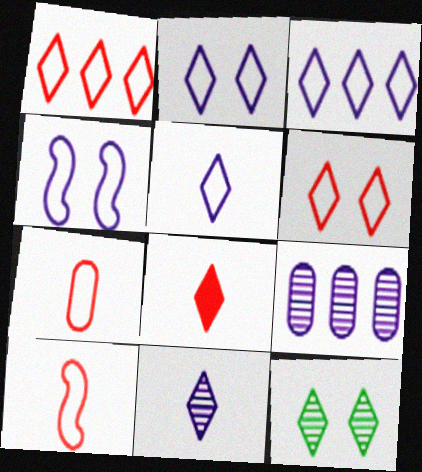[[2, 3, 5], 
[3, 8, 12]]